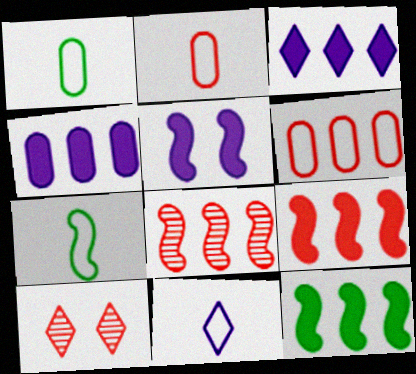[[2, 7, 11], 
[2, 9, 10], 
[4, 7, 10], 
[5, 7, 8]]